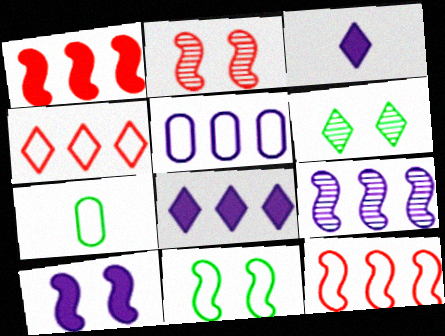[[2, 7, 8], 
[2, 10, 11], 
[3, 4, 6], 
[5, 8, 9]]